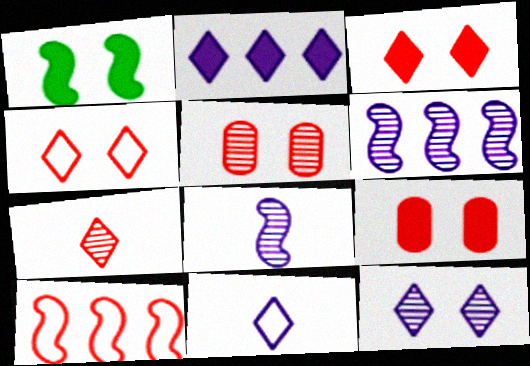[[1, 8, 10], 
[2, 11, 12], 
[7, 9, 10]]